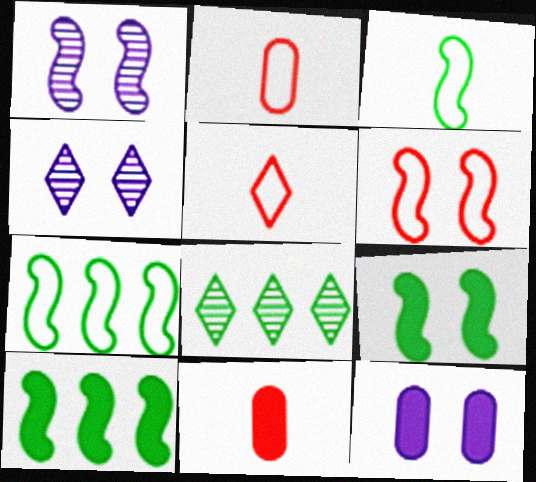[[1, 6, 9], 
[2, 4, 10], 
[4, 7, 11]]